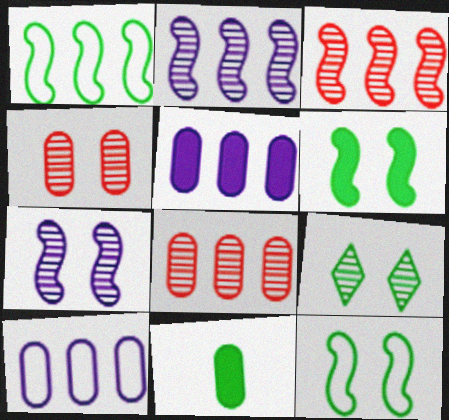[[1, 9, 11], 
[4, 7, 9], 
[4, 10, 11]]